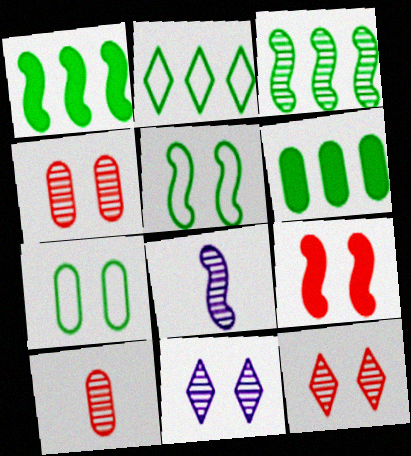[[2, 3, 6], 
[3, 10, 11], 
[7, 9, 11]]